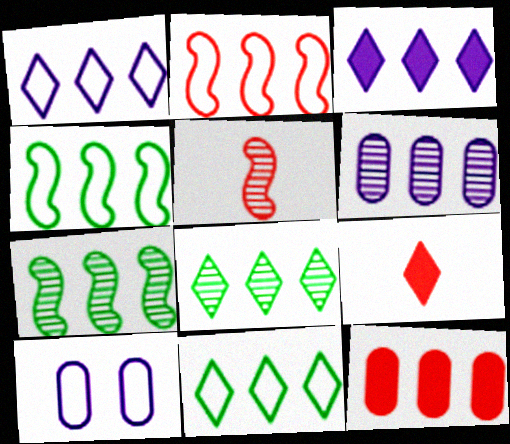[[1, 7, 12], 
[7, 9, 10]]